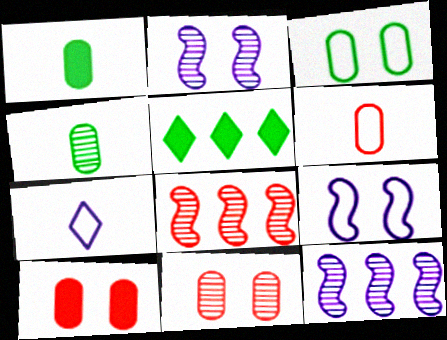[[2, 5, 6]]